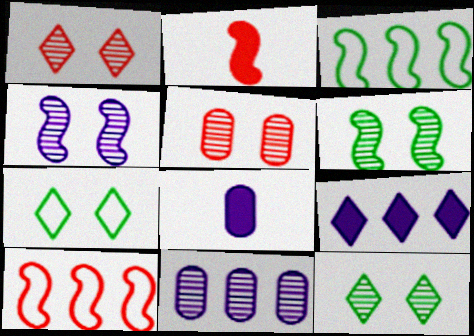[[1, 3, 8], 
[2, 3, 4], 
[2, 7, 11], 
[4, 5, 12], 
[8, 10, 12]]